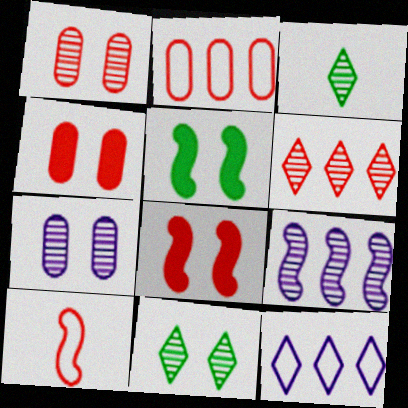[[1, 3, 9], 
[4, 6, 10], 
[5, 9, 10]]